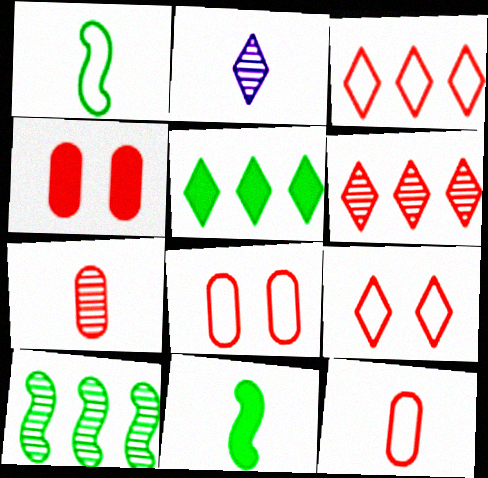[[2, 5, 9], 
[2, 11, 12]]